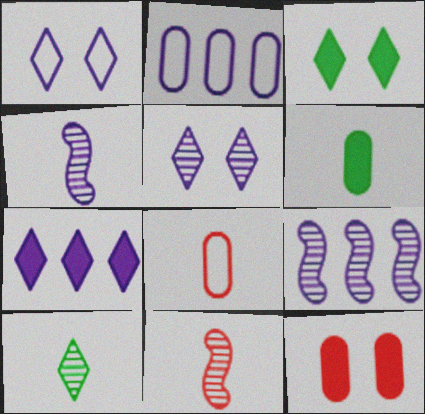[[2, 3, 11], 
[2, 7, 9], 
[3, 8, 9]]